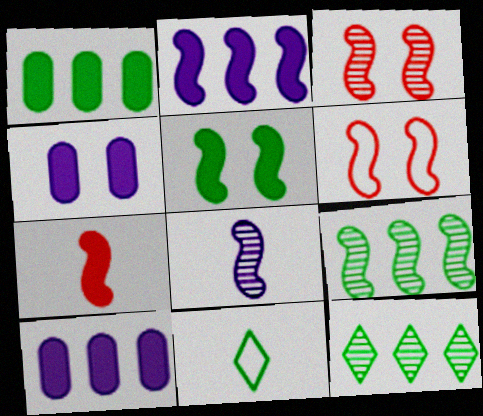[[2, 5, 7], 
[3, 8, 9], 
[3, 10, 11]]